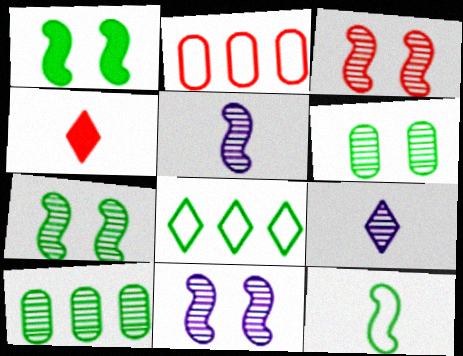[[1, 2, 9], 
[2, 3, 4], 
[3, 7, 11], 
[3, 9, 10]]